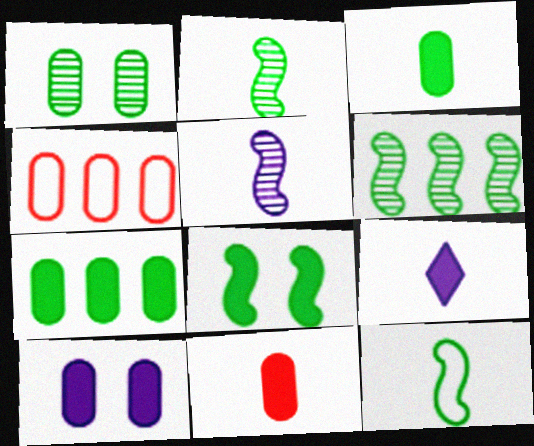[[6, 8, 12], 
[7, 10, 11]]